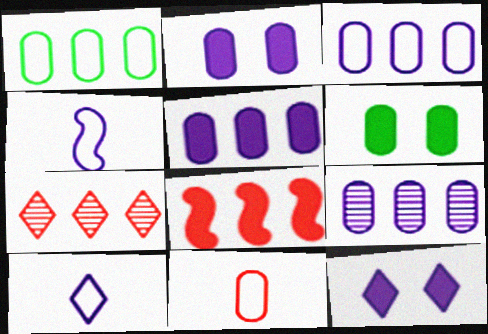[[3, 5, 9], 
[4, 6, 7], 
[4, 9, 12], 
[6, 9, 11]]